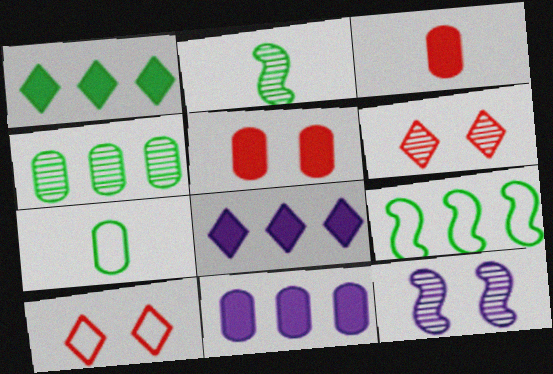[[1, 4, 9], 
[2, 10, 11]]